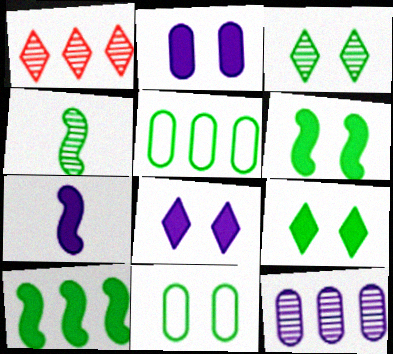[[1, 7, 11], 
[3, 6, 11], 
[4, 5, 9]]